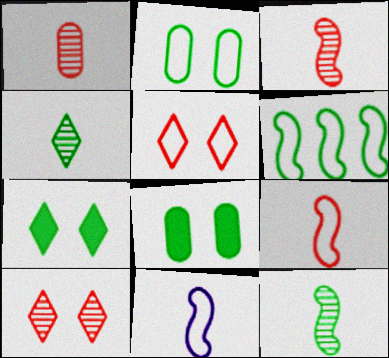[[4, 6, 8]]